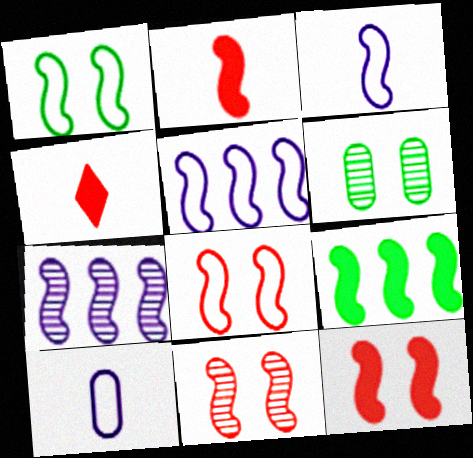[[1, 2, 7], 
[3, 9, 11], 
[4, 5, 6], 
[8, 11, 12]]